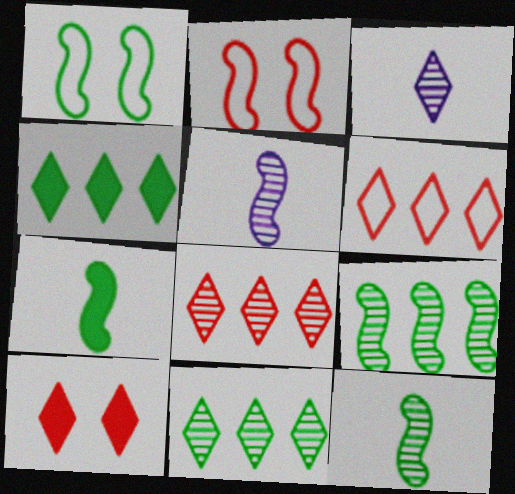[[1, 7, 9]]